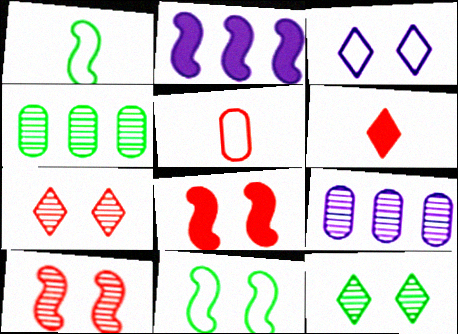[[1, 2, 10], 
[2, 5, 12], 
[6, 9, 11]]